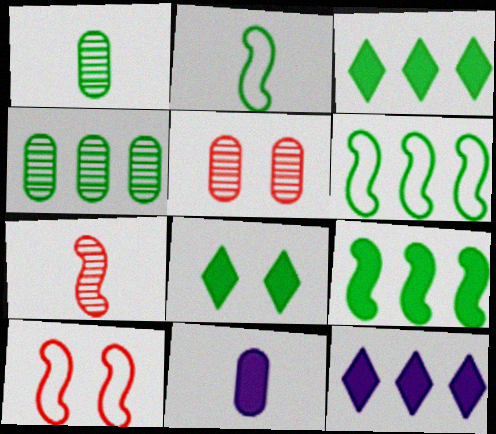[[1, 6, 8], 
[1, 10, 12], 
[2, 4, 8], 
[2, 5, 12], 
[3, 4, 6]]